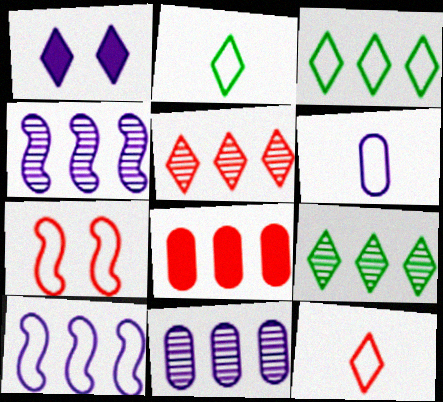[[1, 2, 5], 
[1, 4, 6], 
[1, 9, 12], 
[3, 4, 8], 
[3, 6, 7], 
[8, 9, 10]]